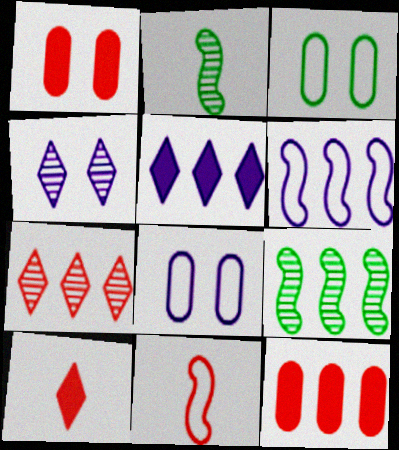[[1, 7, 11], 
[8, 9, 10]]